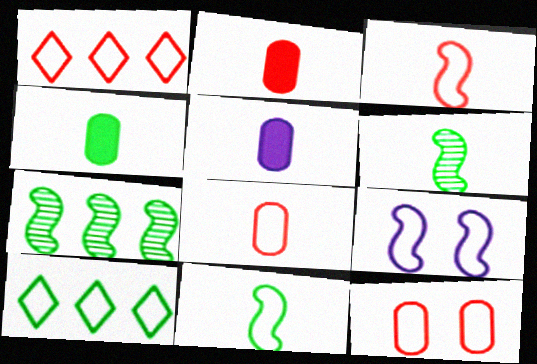[[1, 3, 12], 
[2, 4, 5], 
[8, 9, 10]]